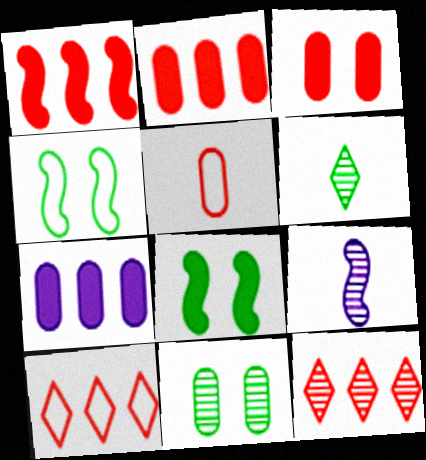[[1, 4, 9], 
[5, 7, 11], 
[9, 11, 12]]